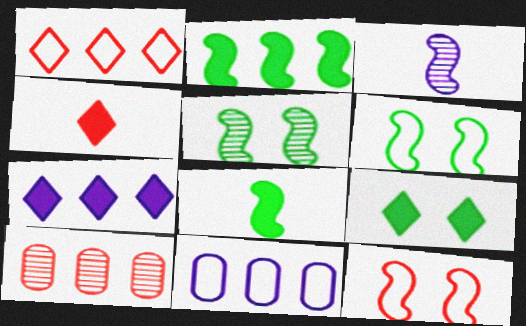[[2, 3, 12], 
[4, 5, 11], 
[4, 7, 9], 
[4, 10, 12]]